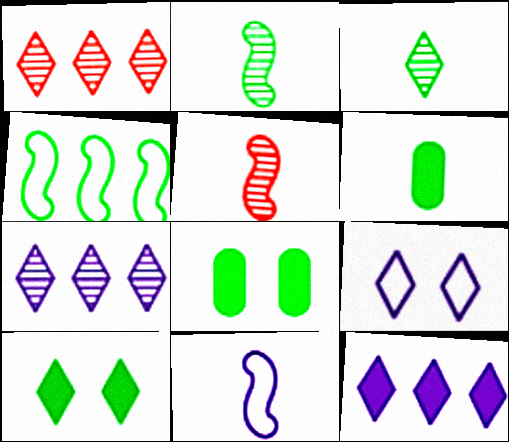[[1, 8, 11], 
[3, 4, 8]]